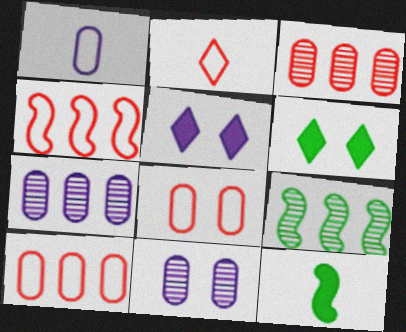[[2, 4, 8]]